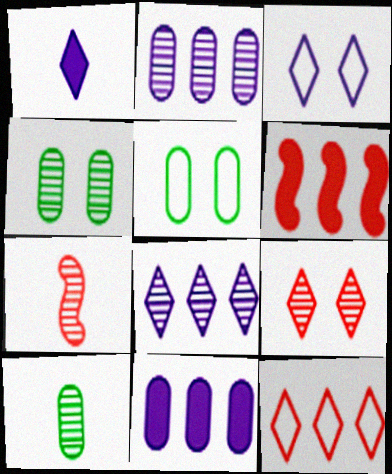[[1, 3, 8], 
[3, 6, 10], 
[4, 7, 8]]